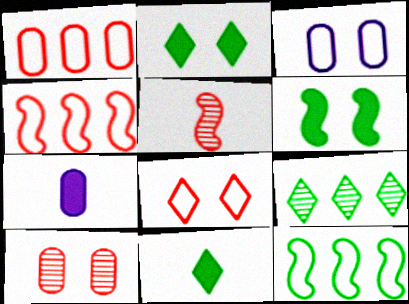[]